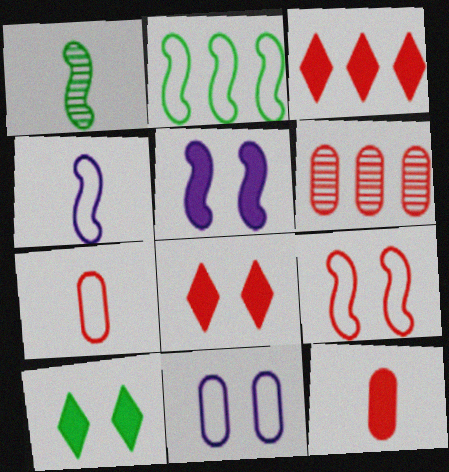[[1, 3, 11], 
[2, 4, 9], 
[4, 6, 10]]